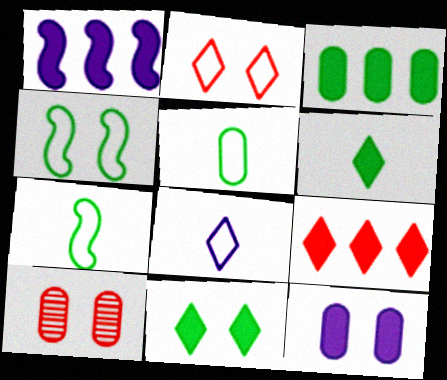[[1, 3, 9]]